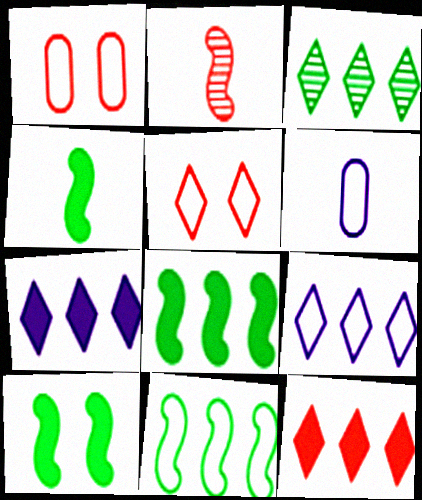[[1, 2, 12], 
[3, 9, 12], 
[4, 8, 10], 
[5, 6, 11]]